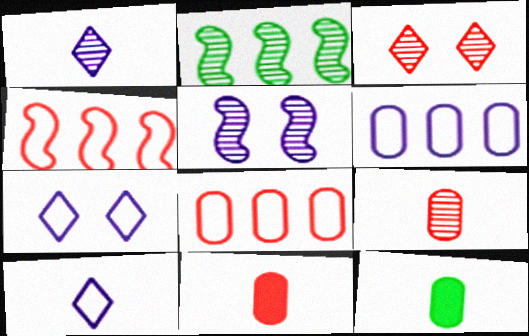[[2, 7, 11], 
[3, 4, 11]]